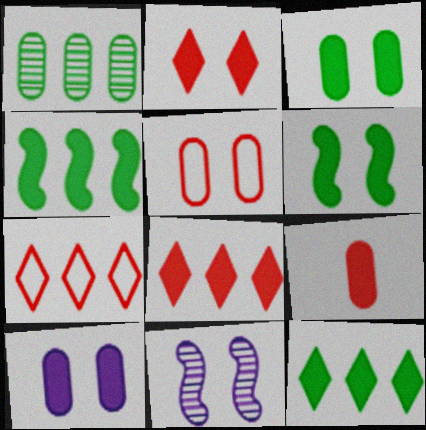[[2, 6, 10]]